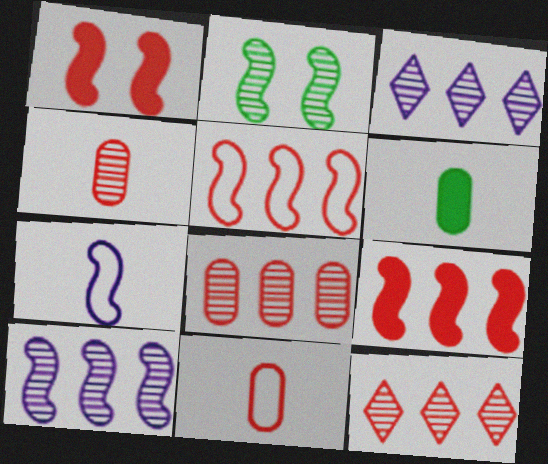[[1, 11, 12], 
[2, 3, 4], 
[2, 7, 9]]